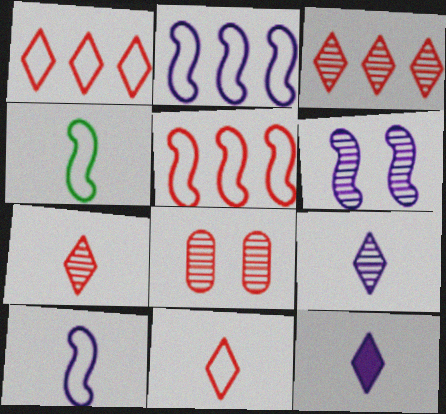[]